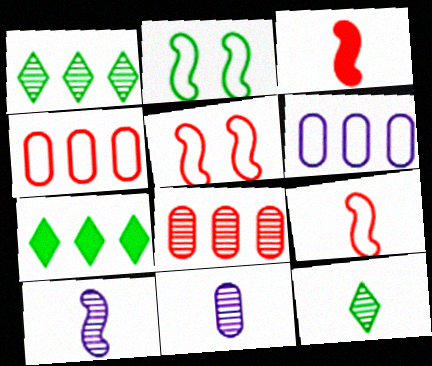[[5, 7, 11]]